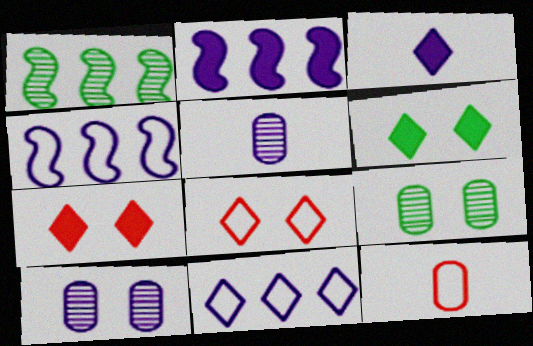[[3, 4, 10]]